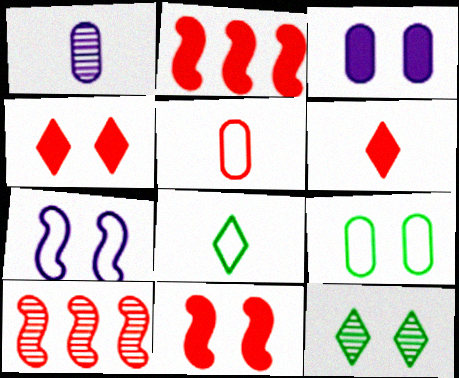[[1, 10, 12], 
[3, 8, 10], 
[4, 5, 10]]